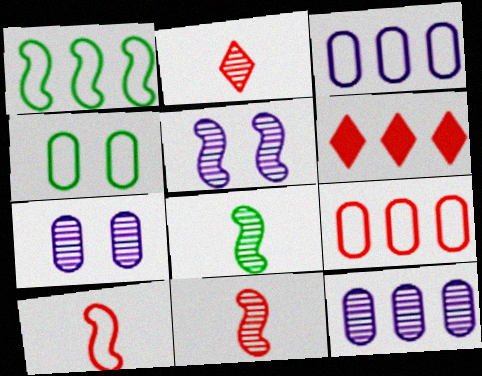[[1, 6, 12]]